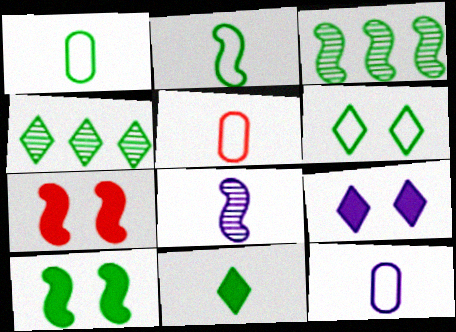[[1, 4, 10], 
[1, 5, 12], 
[2, 3, 10], 
[3, 5, 9], 
[4, 6, 11], 
[4, 7, 12], 
[5, 8, 11]]